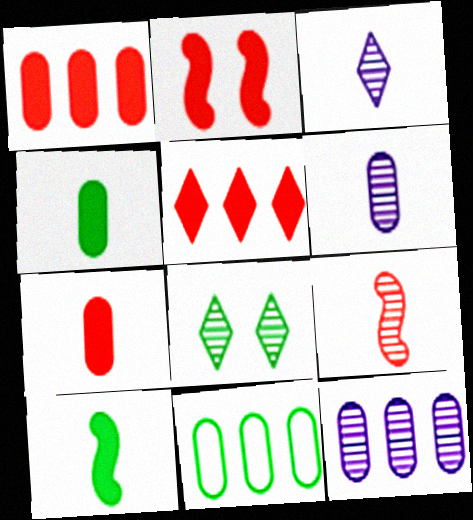[[1, 11, 12], 
[2, 3, 11], 
[2, 5, 7], 
[8, 9, 12], 
[8, 10, 11]]